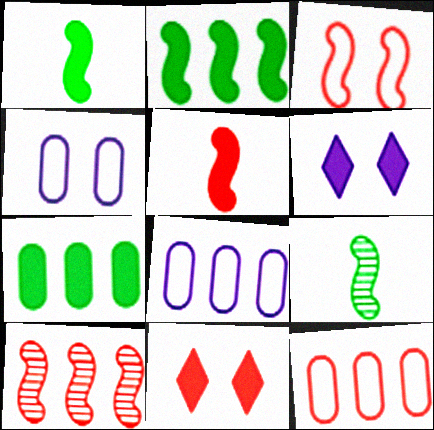[[3, 5, 10], 
[5, 6, 7], 
[6, 9, 12], 
[8, 9, 11]]